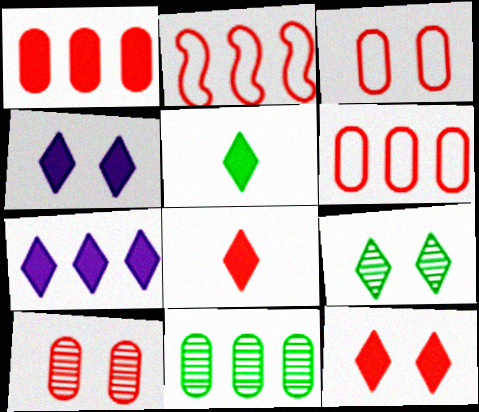[[2, 7, 11], 
[2, 8, 10], 
[5, 7, 12]]